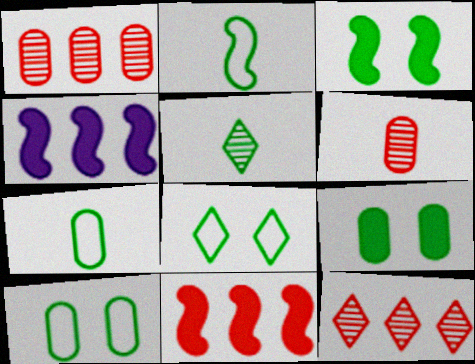[[4, 6, 8]]